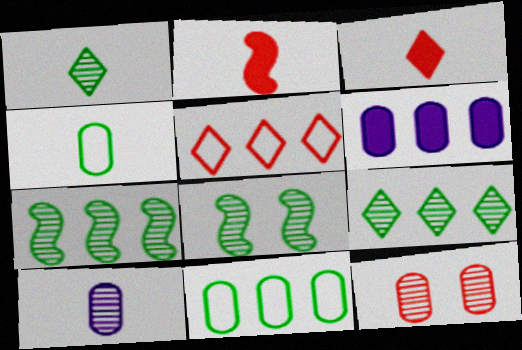[[2, 5, 12], 
[4, 6, 12], 
[5, 6, 7]]